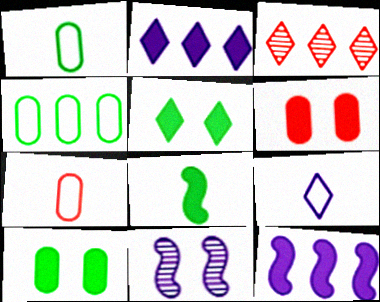[[2, 6, 8], 
[3, 4, 12], 
[3, 5, 9]]